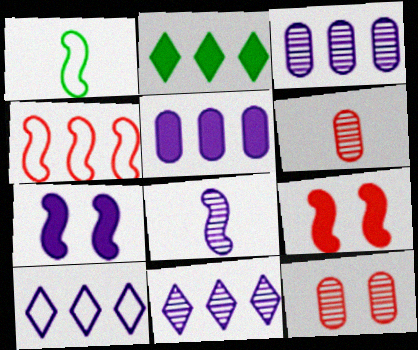[[2, 3, 4]]